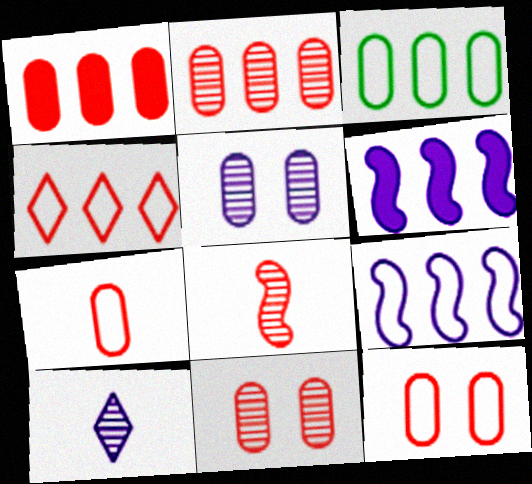[[1, 7, 11], 
[3, 4, 9]]